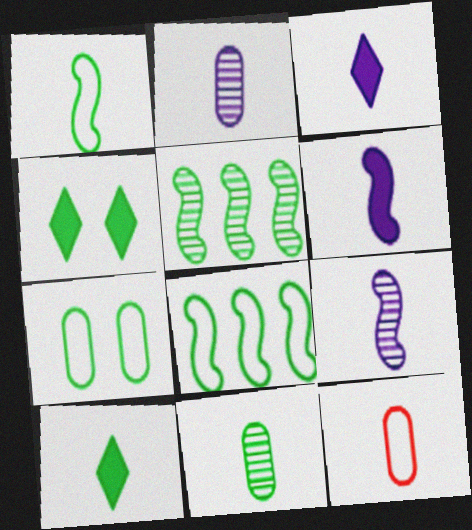[[1, 10, 11], 
[4, 8, 11], 
[5, 7, 10], 
[9, 10, 12]]